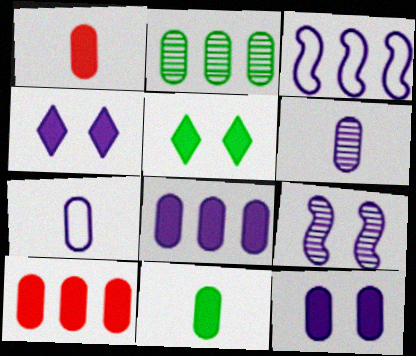[[3, 4, 6], 
[10, 11, 12]]